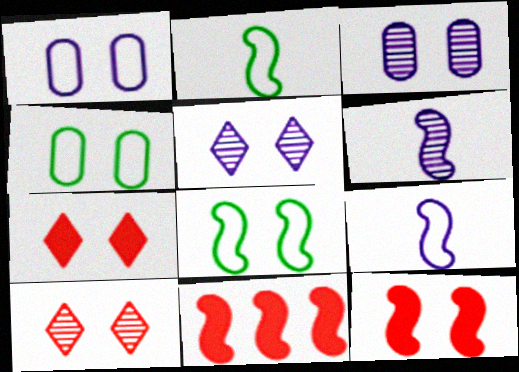[[3, 7, 8], 
[4, 5, 12], 
[6, 8, 11]]